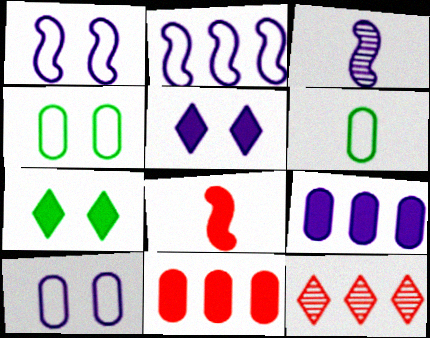[[7, 8, 9]]